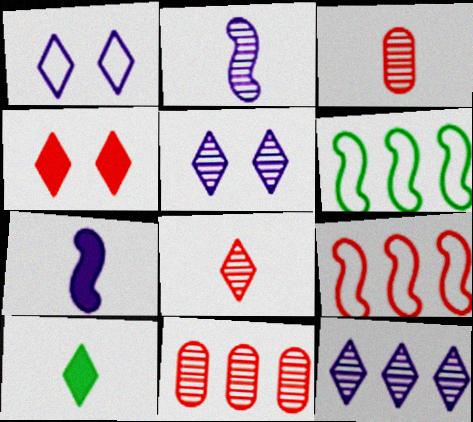[[3, 4, 9]]